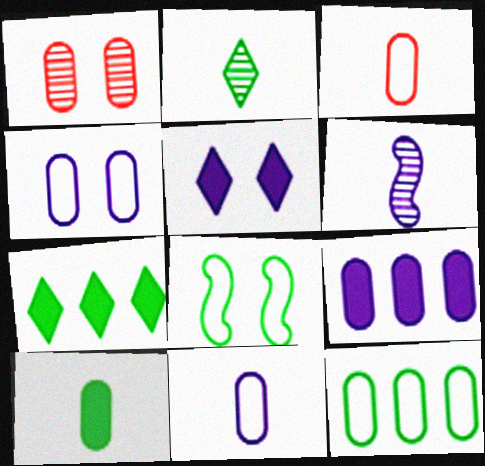[[1, 5, 8], 
[3, 4, 12]]